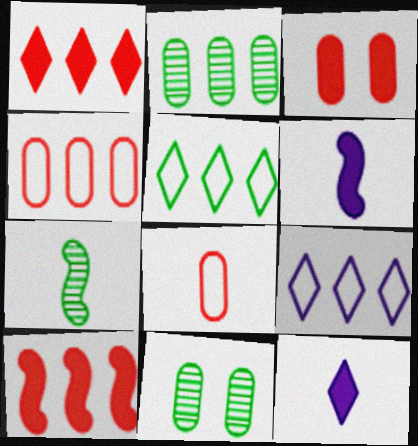[[2, 9, 10], 
[3, 7, 9], 
[7, 8, 12]]